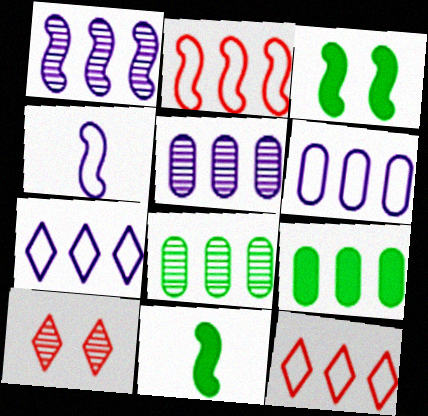[[1, 9, 12], 
[4, 9, 10], 
[6, 10, 11]]